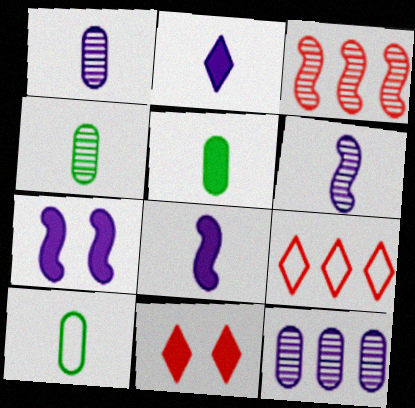[[4, 5, 10], 
[4, 7, 9]]